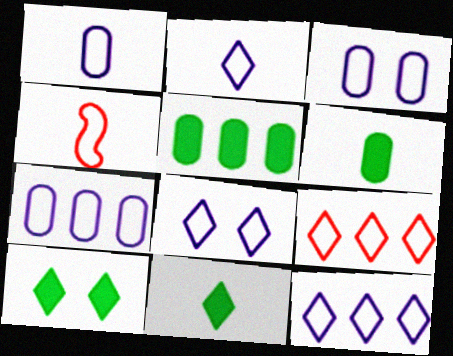[[1, 3, 7], 
[2, 8, 12]]